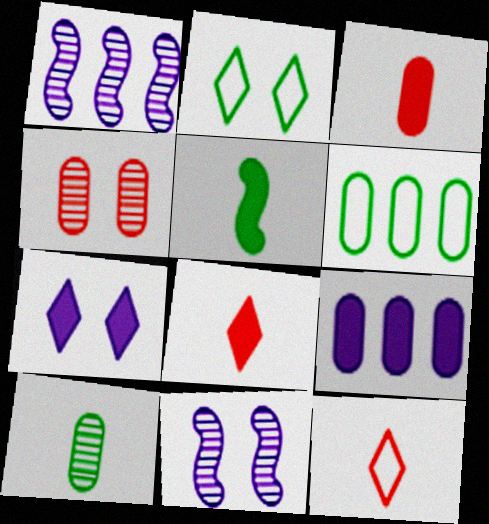[[1, 2, 3], 
[6, 8, 11]]